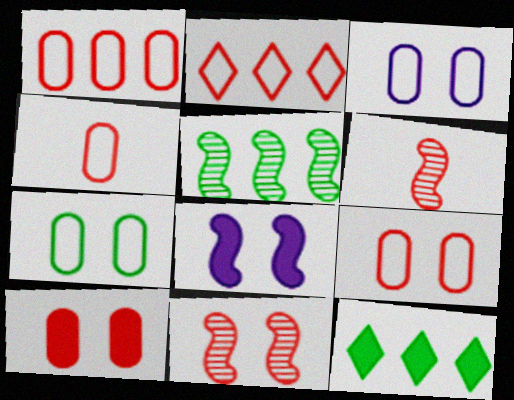[[1, 4, 9], 
[2, 6, 10], 
[3, 6, 12], 
[3, 7, 9]]